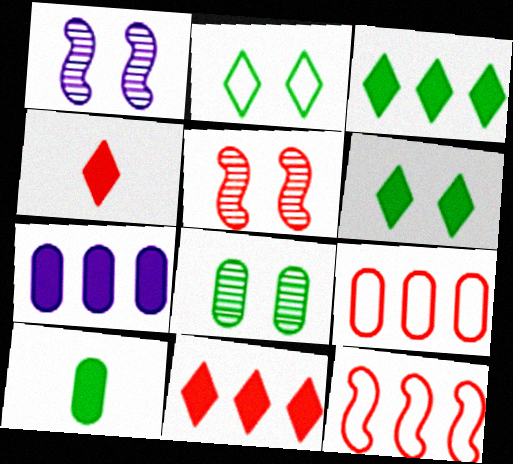[[4, 5, 9]]